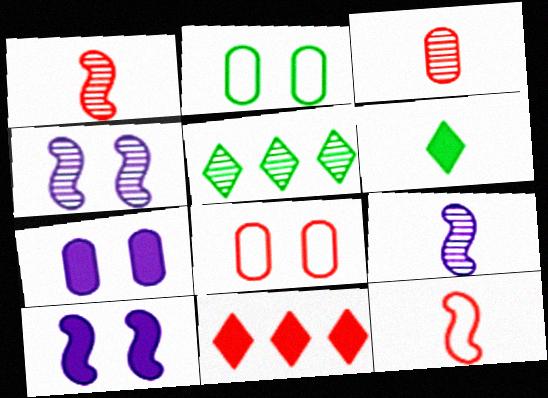[[1, 8, 11], 
[2, 9, 11], 
[3, 4, 5], 
[5, 7, 12]]